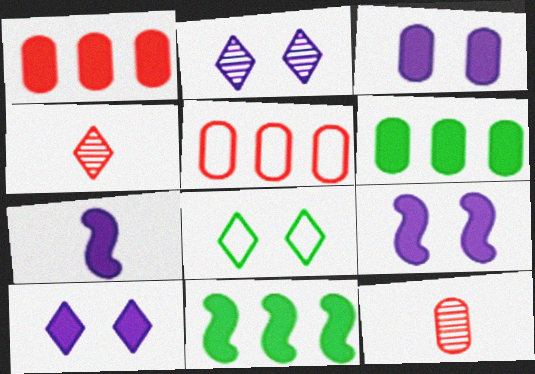[[3, 9, 10]]